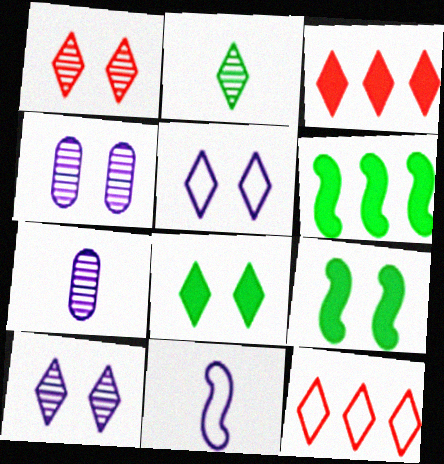[[1, 5, 8], 
[2, 3, 5], 
[7, 9, 12]]